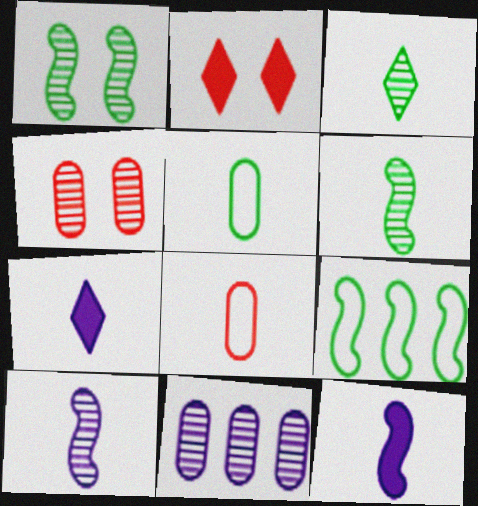[[3, 8, 12], 
[4, 7, 9], 
[6, 7, 8]]